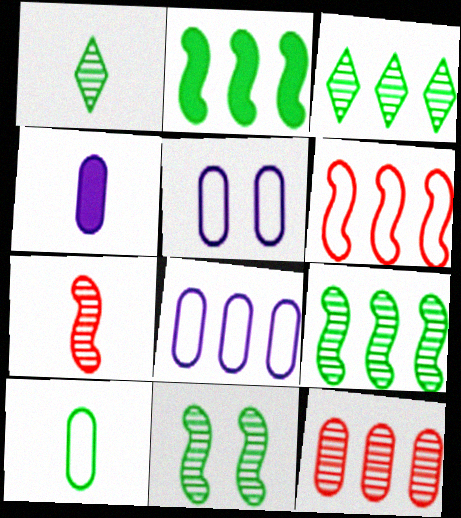[]